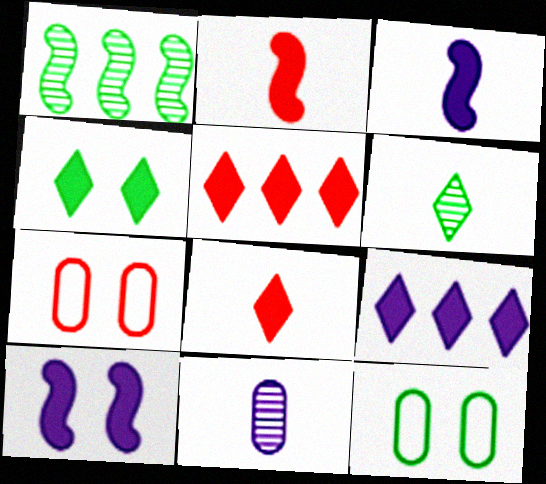[[4, 8, 9]]